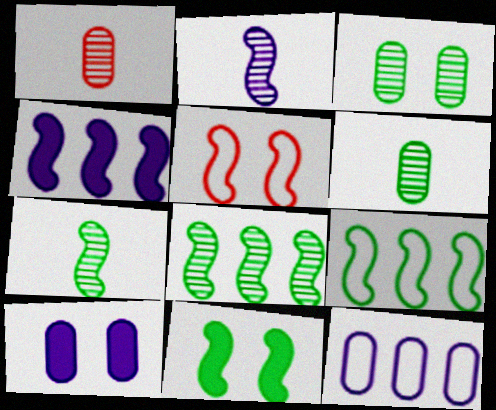[[4, 5, 7], 
[7, 9, 11]]